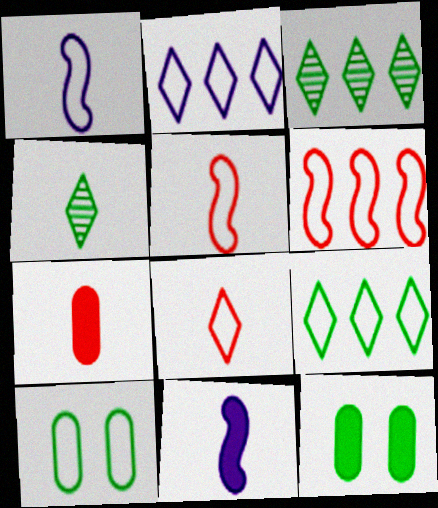[[1, 4, 7], 
[2, 5, 10]]